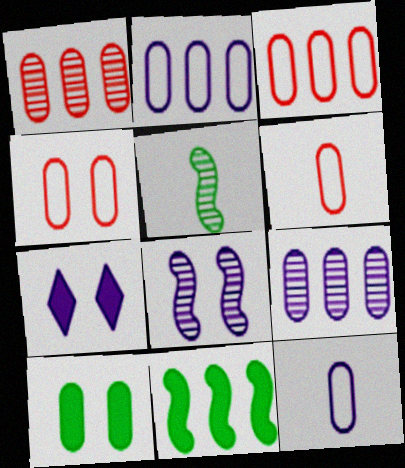[[1, 10, 12], 
[3, 4, 6], 
[3, 5, 7], 
[6, 9, 10]]